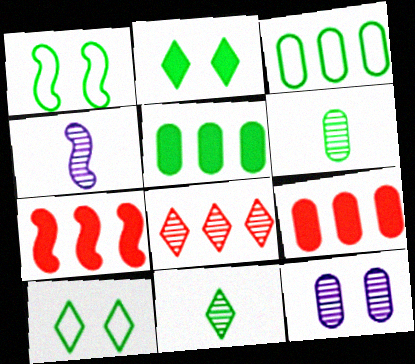[[1, 4, 7], 
[1, 5, 11], 
[4, 9, 10]]